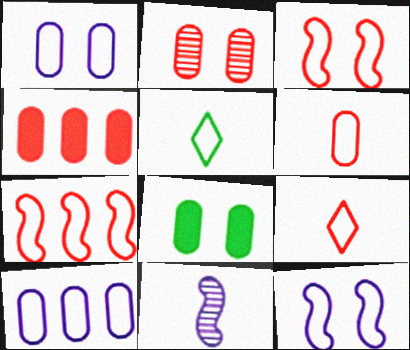[[1, 2, 8], 
[1, 5, 7], 
[2, 4, 6], 
[3, 5, 10]]